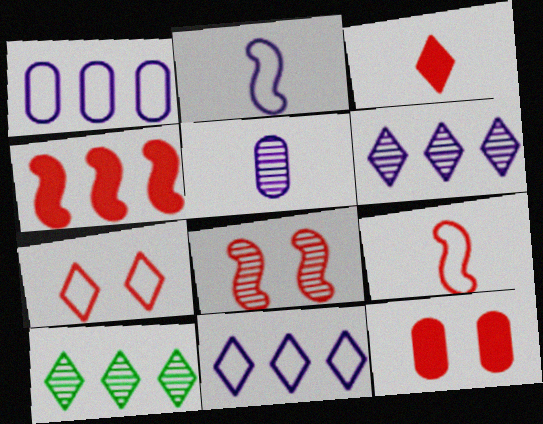[[1, 4, 10], 
[2, 10, 12], 
[3, 4, 12], 
[4, 8, 9], 
[5, 8, 10], 
[7, 8, 12]]